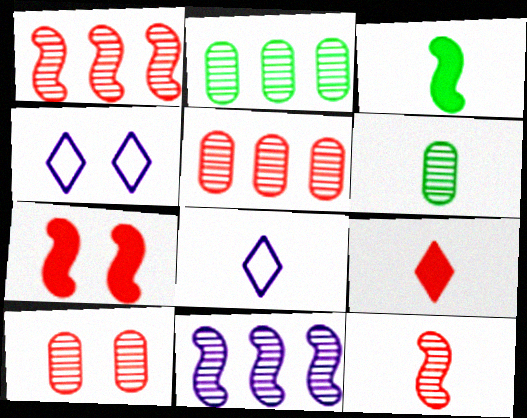[[2, 7, 8], 
[3, 4, 5]]